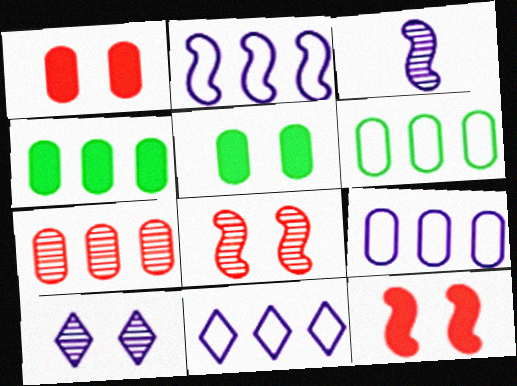[[2, 9, 11], 
[4, 7, 9]]